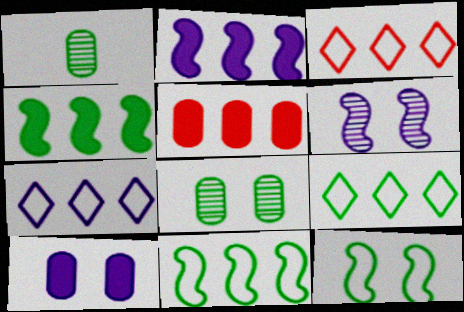[[3, 7, 9]]